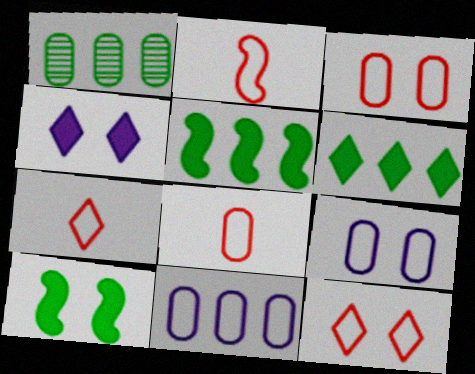[[1, 2, 4], 
[2, 7, 8]]